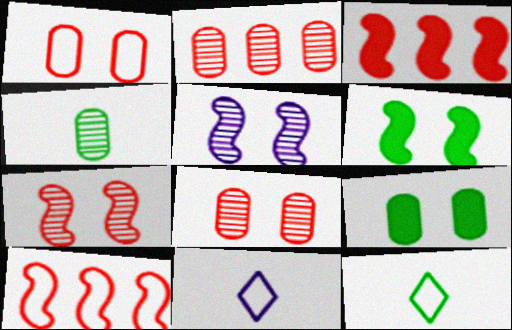[[2, 6, 11]]